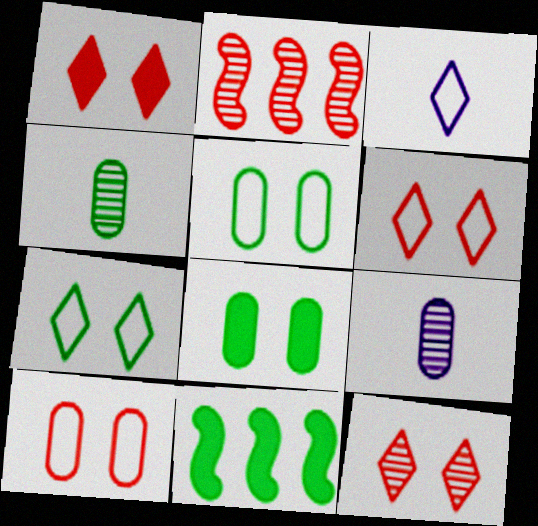[[1, 6, 12], 
[2, 3, 8], 
[4, 7, 11], 
[6, 9, 11]]